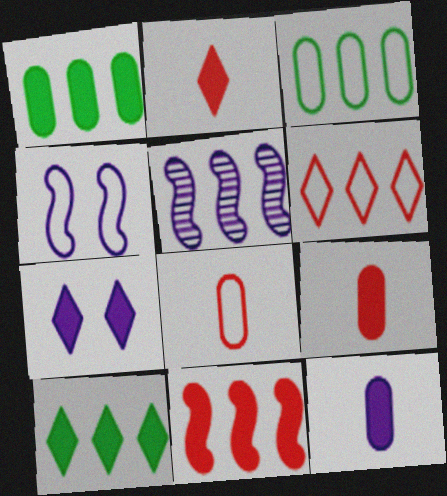[[1, 5, 6], 
[2, 7, 10]]